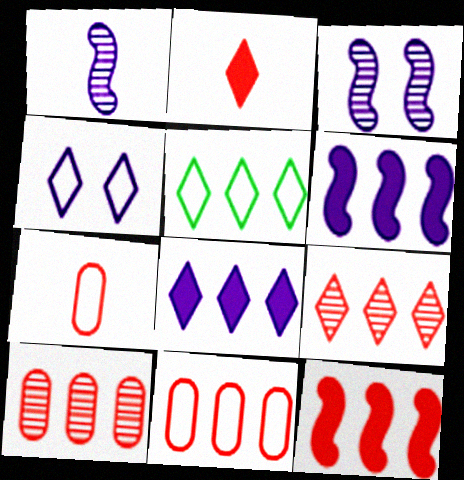[[5, 6, 10], 
[5, 8, 9], 
[9, 11, 12]]